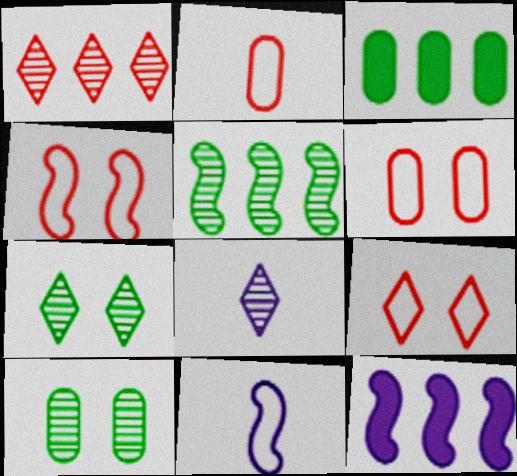[[1, 7, 8], 
[2, 7, 12], 
[3, 4, 8], 
[4, 6, 9]]